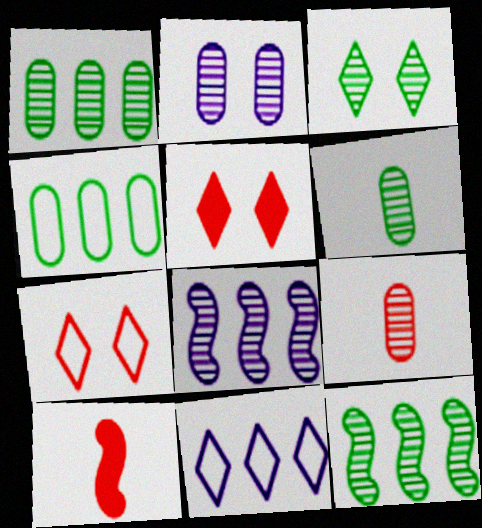[[1, 2, 9], 
[3, 6, 12], 
[3, 8, 9]]